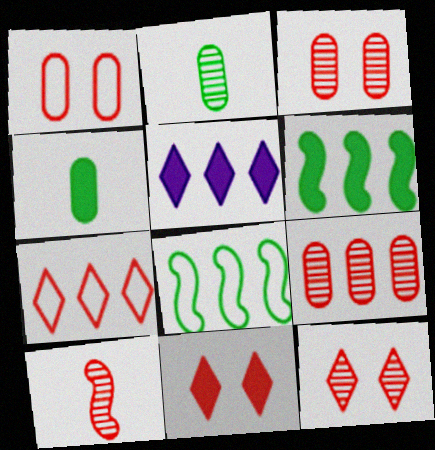[[5, 8, 9], 
[9, 10, 12]]